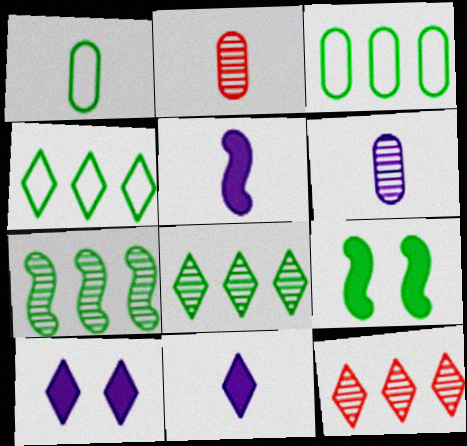[[1, 8, 9]]